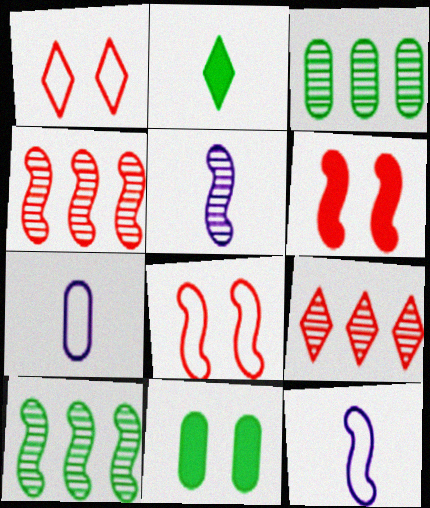[[6, 10, 12], 
[9, 11, 12]]